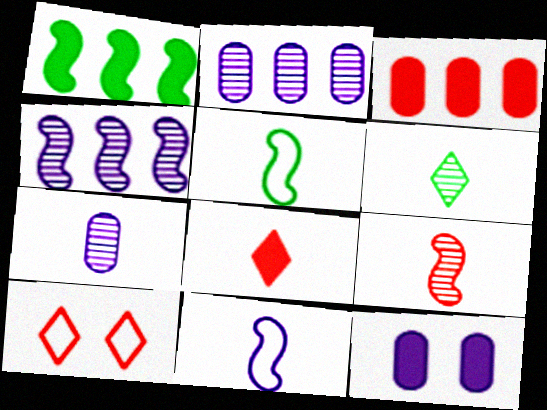[[1, 7, 10], 
[1, 8, 12], 
[3, 9, 10], 
[5, 7, 8], 
[6, 7, 9]]